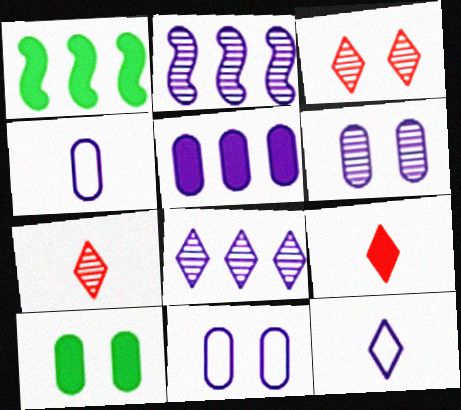[[1, 3, 4], 
[1, 7, 11], 
[4, 5, 6]]